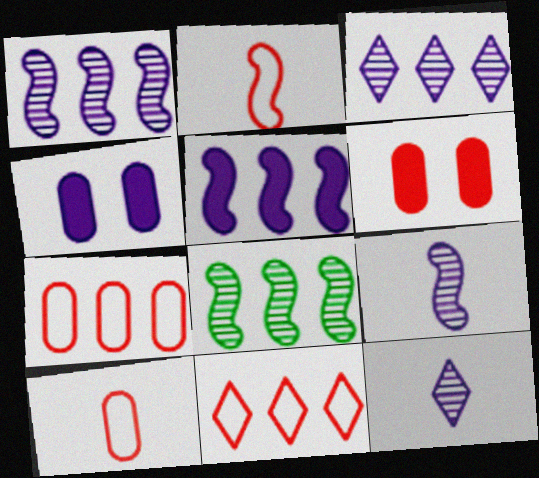[]